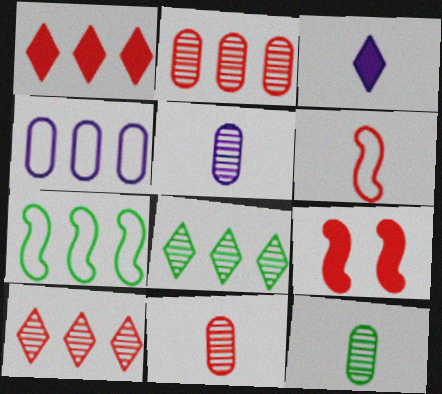[[3, 6, 12], 
[5, 11, 12]]